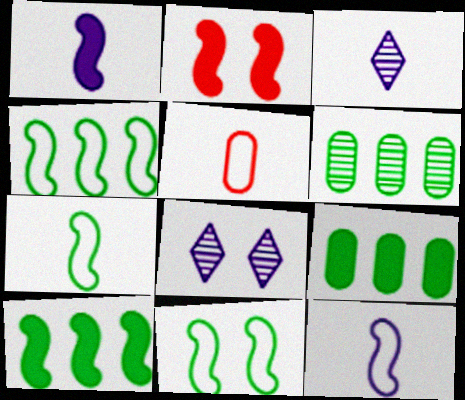[[1, 2, 10], 
[4, 7, 11], 
[5, 8, 10]]